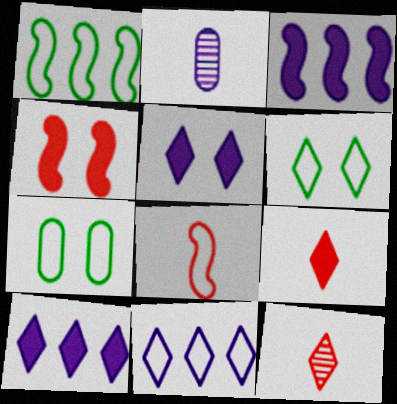[[3, 7, 12], 
[6, 10, 12], 
[7, 8, 11]]